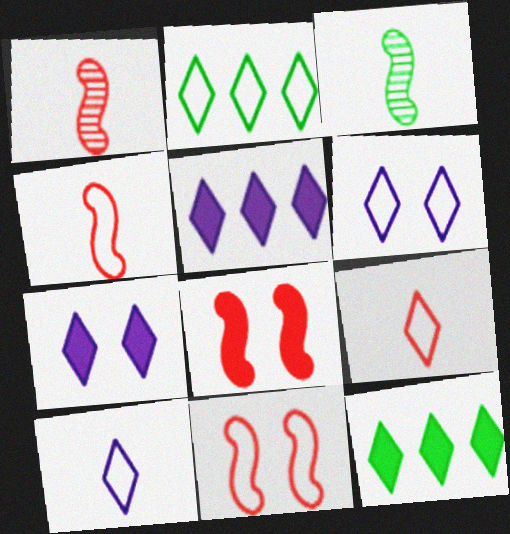[[2, 6, 9]]